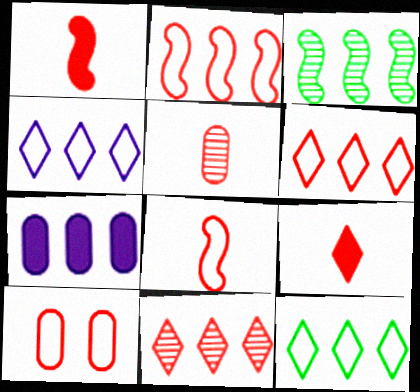[[1, 10, 11], 
[3, 6, 7], 
[4, 6, 12], 
[5, 8, 9], 
[6, 8, 10]]